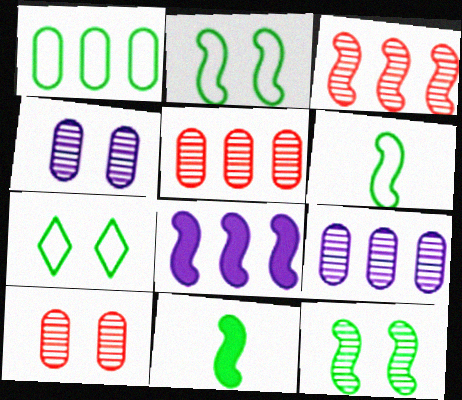[[1, 6, 7]]